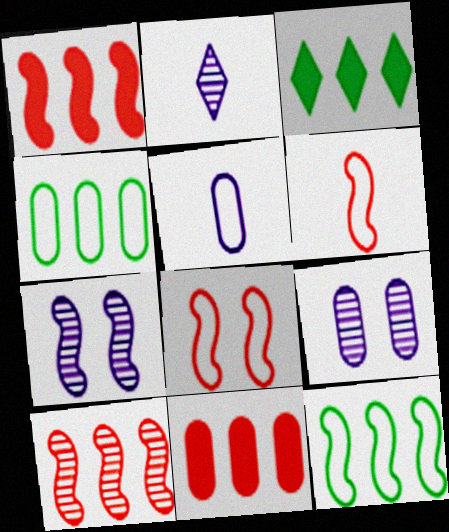[[3, 6, 9]]